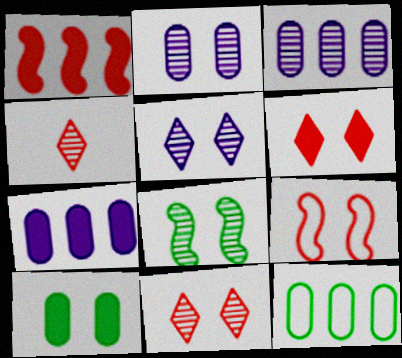[[2, 8, 11], 
[3, 4, 8], 
[5, 9, 10]]